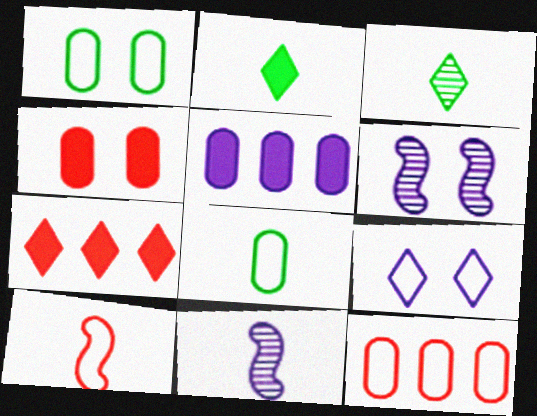[[1, 7, 11], 
[2, 6, 12], 
[3, 7, 9], 
[5, 9, 11], 
[6, 7, 8]]